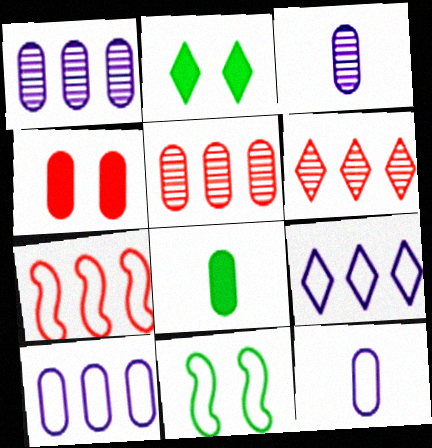[[2, 3, 7]]